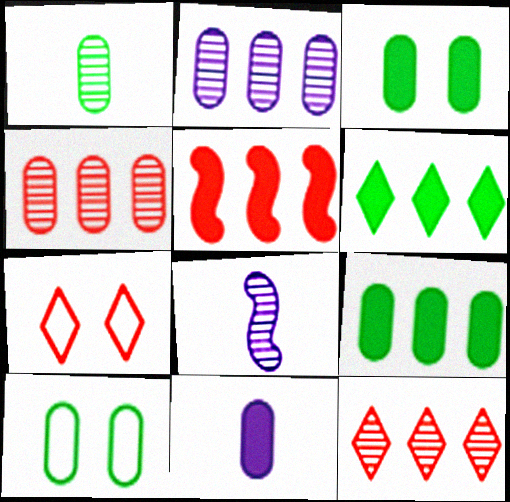[[1, 9, 10], 
[4, 10, 11], 
[7, 8, 9]]